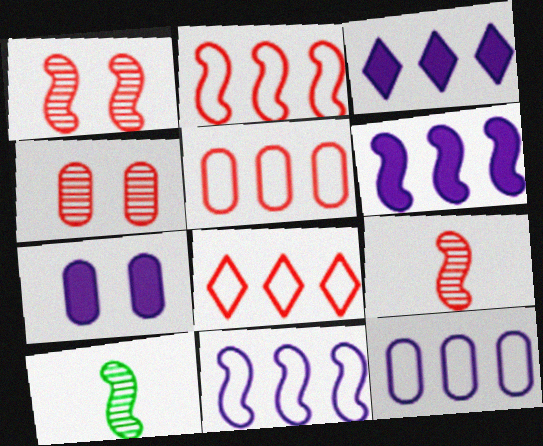[[2, 5, 8], 
[7, 8, 10]]